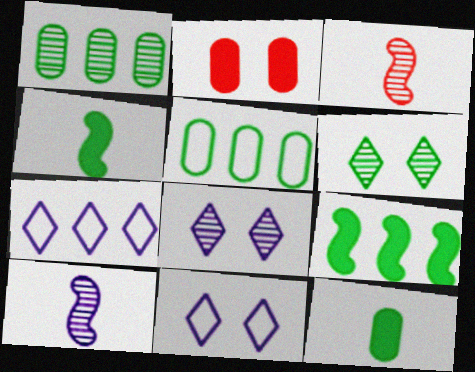[[1, 3, 8], 
[4, 5, 6]]